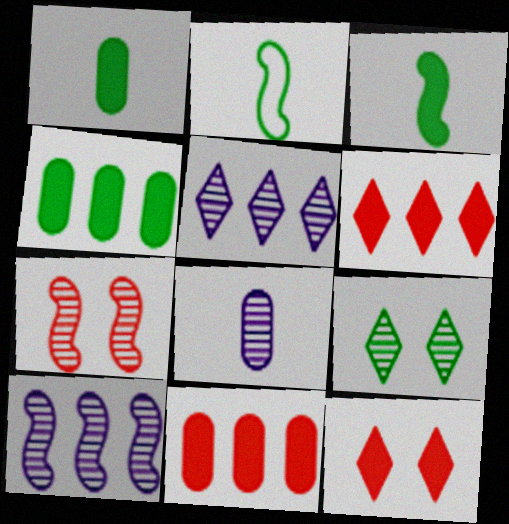[[2, 4, 9]]